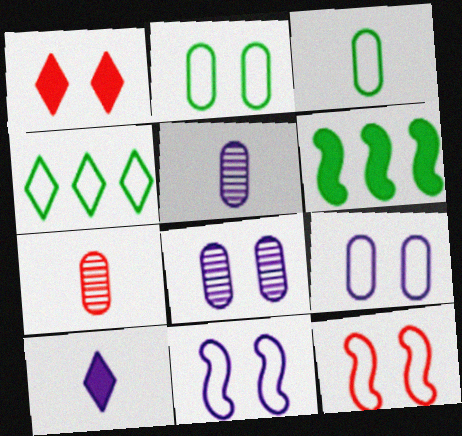[]